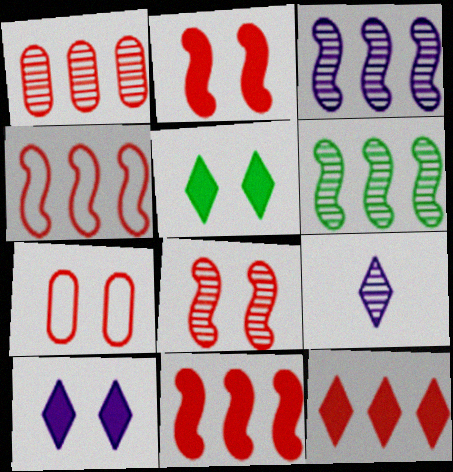[[1, 4, 12]]